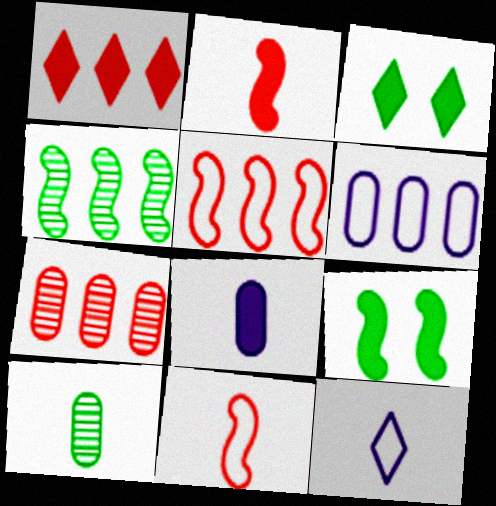[[1, 4, 6], 
[1, 5, 7], 
[1, 8, 9], 
[2, 10, 12], 
[7, 9, 12]]